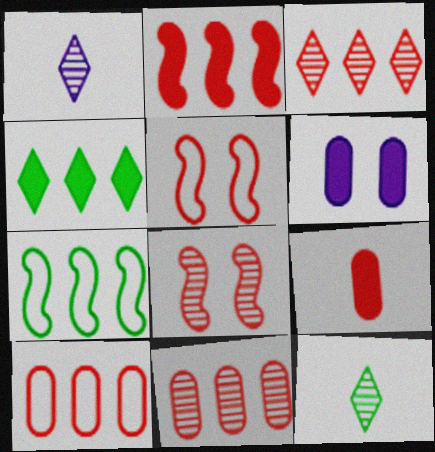[[2, 3, 10], 
[3, 5, 9]]